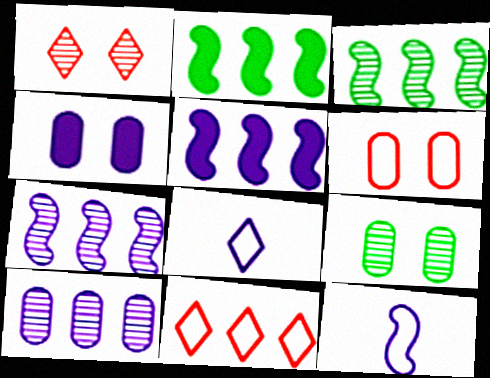[[2, 10, 11], 
[4, 6, 9], 
[4, 7, 8]]